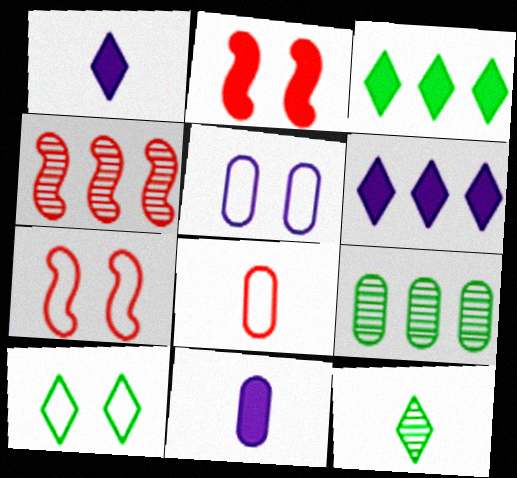[[1, 7, 9], 
[2, 3, 11], 
[3, 10, 12], 
[4, 10, 11], 
[5, 7, 10]]